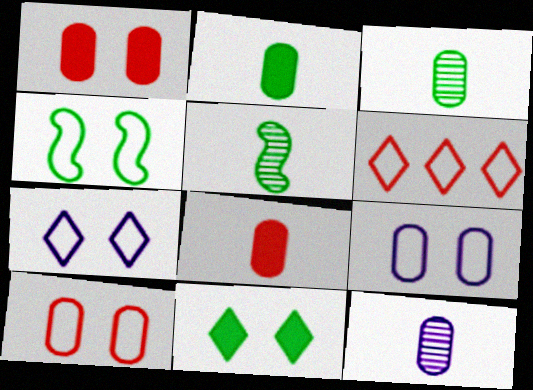[[4, 7, 10]]